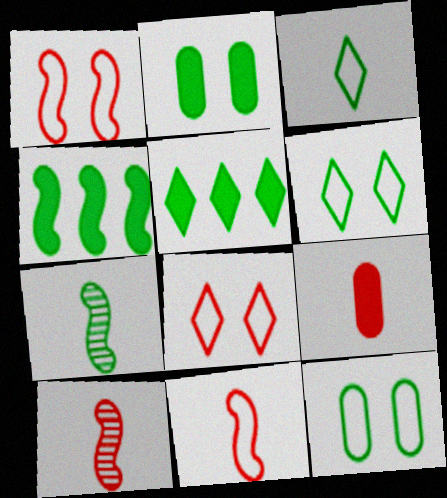[[5, 7, 12]]